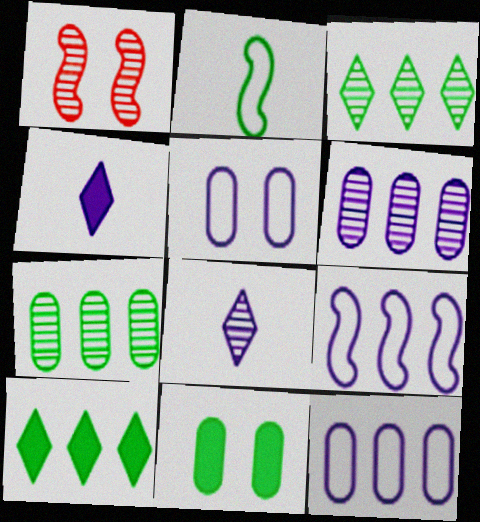[[1, 7, 8], 
[2, 3, 11]]